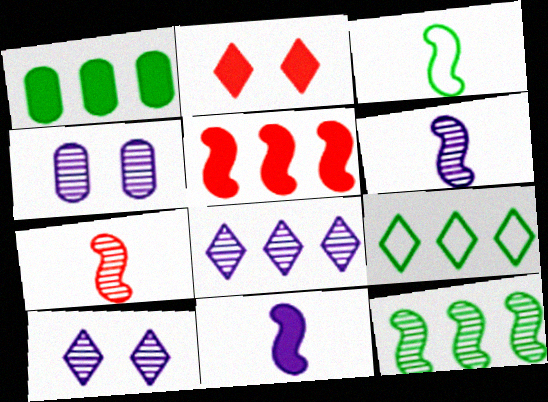[[1, 2, 11], 
[1, 9, 12], 
[3, 7, 11], 
[4, 6, 8]]